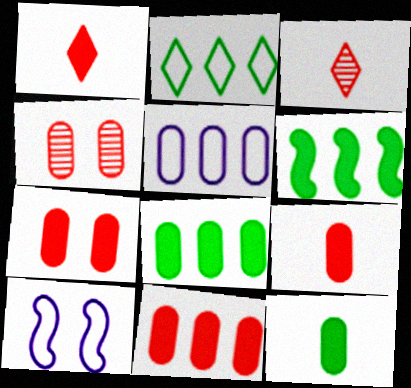[[3, 8, 10], 
[4, 5, 12], 
[7, 9, 11]]